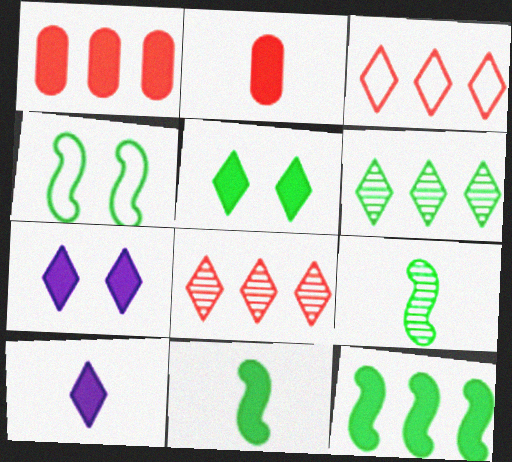[[1, 7, 11], 
[2, 7, 12], 
[2, 10, 11], 
[4, 9, 12]]